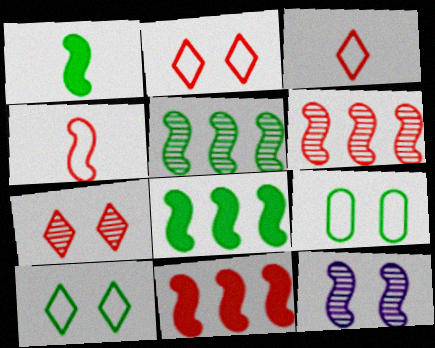[[4, 8, 12]]